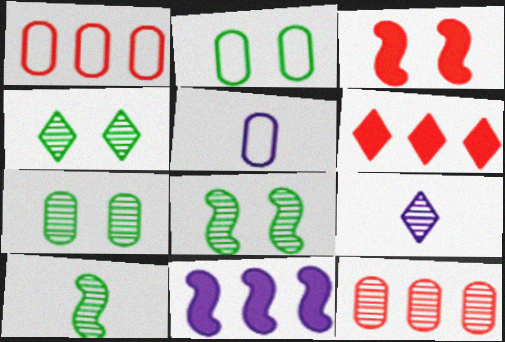[[1, 2, 5], 
[4, 7, 8], 
[5, 6, 8], 
[8, 9, 12]]